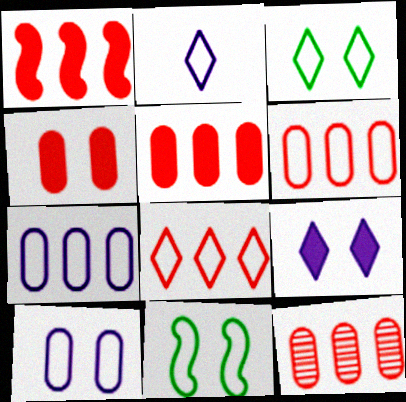[[1, 8, 12], 
[2, 3, 8], 
[2, 6, 11], 
[5, 6, 12]]